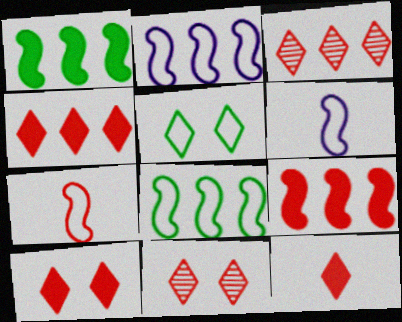[[4, 10, 12]]